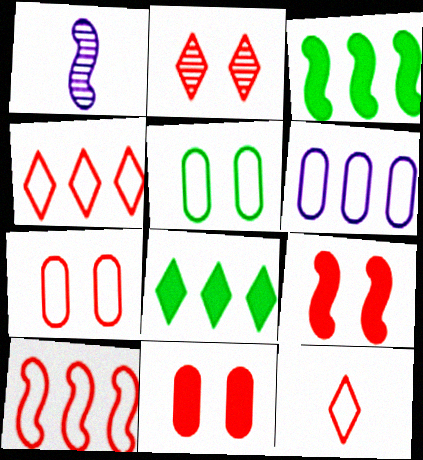[[1, 7, 8], 
[2, 7, 9], 
[7, 10, 12]]